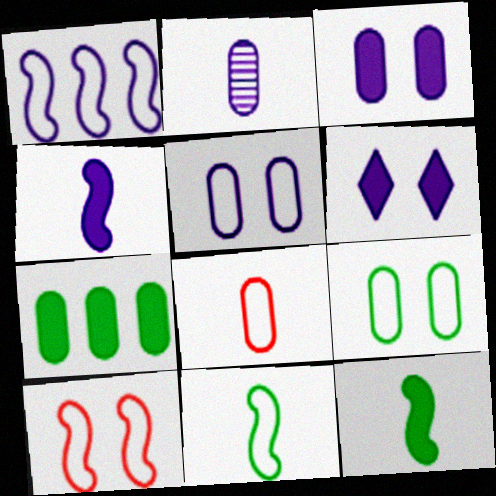[[1, 2, 6], 
[1, 10, 11]]